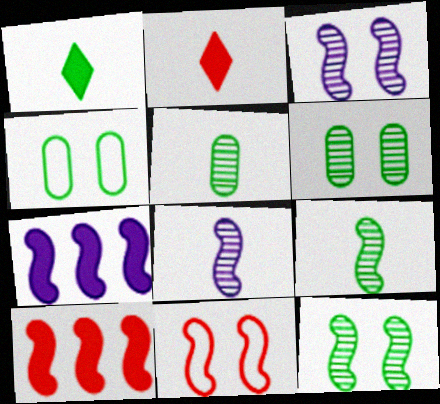[[7, 9, 11]]